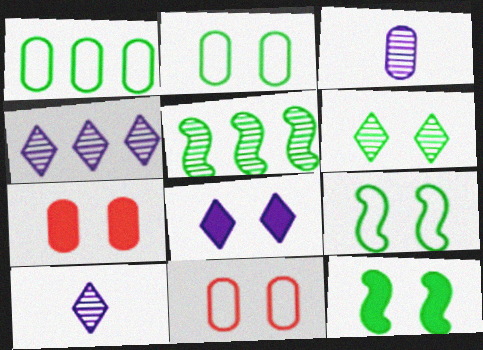[[1, 3, 7], 
[2, 6, 12], 
[7, 8, 12]]